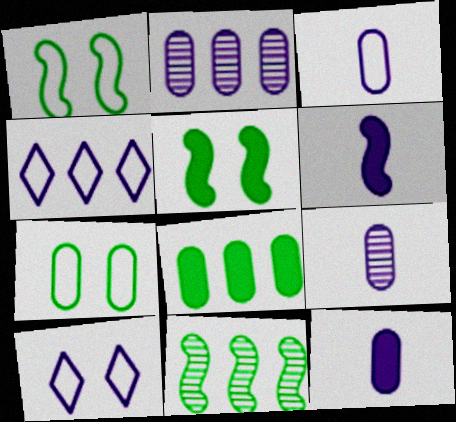[[2, 6, 10], 
[3, 9, 12]]